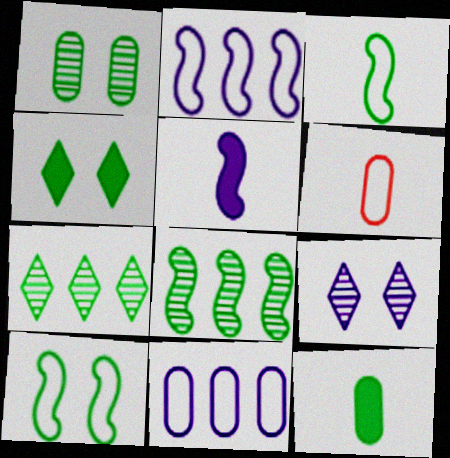[[1, 4, 10], 
[5, 9, 11], 
[7, 10, 12]]